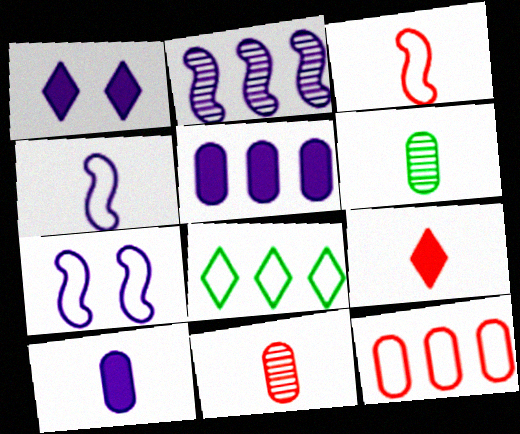[[3, 9, 11], 
[4, 6, 9]]